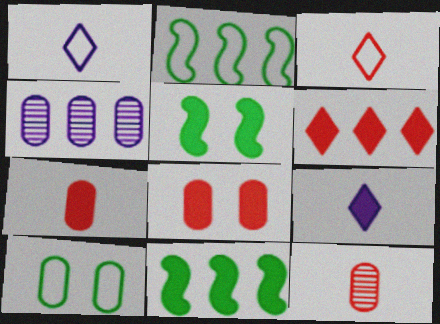[[2, 4, 6], 
[3, 4, 5], 
[4, 7, 10], 
[8, 9, 11]]